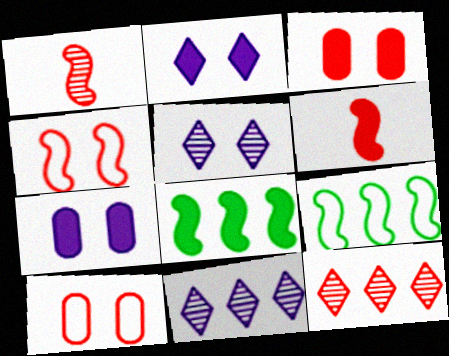[[6, 10, 12]]